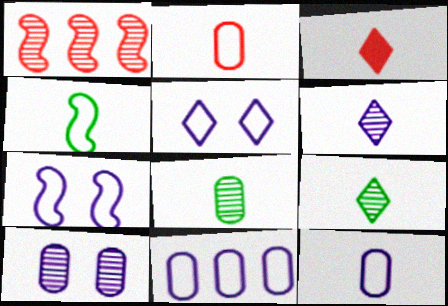[[1, 9, 10]]